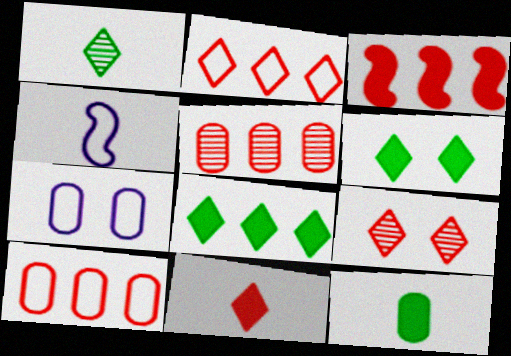[[1, 3, 7], 
[2, 3, 5], 
[2, 9, 11], 
[4, 5, 6], 
[5, 7, 12]]